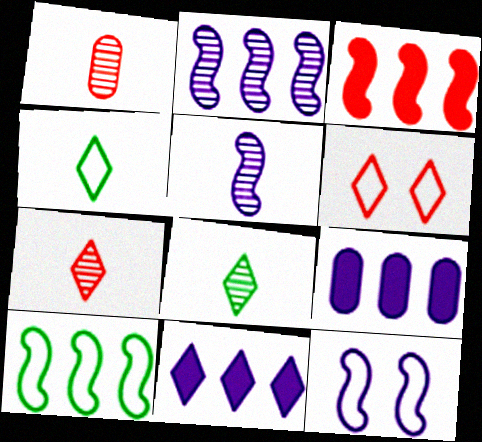[[1, 3, 6], 
[1, 5, 8], 
[2, 3, 10], 
[6, 8, 11]]